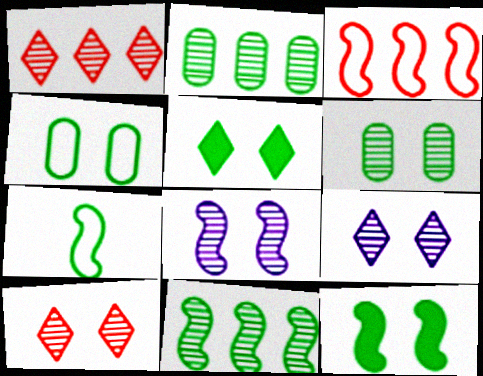[[2, 5, 7], 
[6, 8, 10], 
[7, 11, 12]]